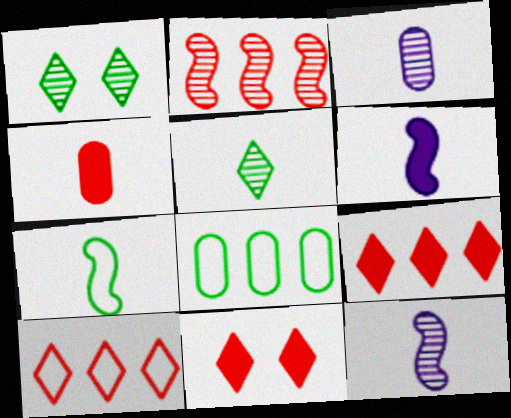[[1, 2, 3], 
[8, 11, 12]]